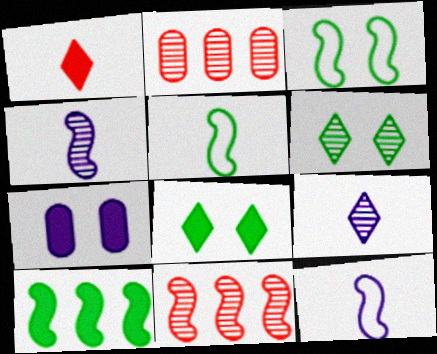[[1, 7, 10], 
[2, 4, 6], 
[2, 8, 12]]